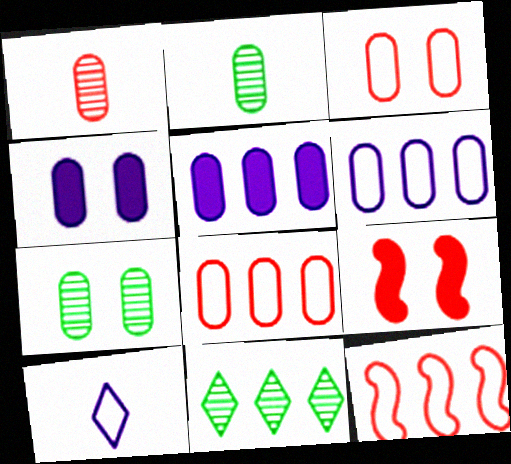[[2, 3, 5], 
[2, 4, 8], 
[3, 4, 7], 
[5, 11, 12]]